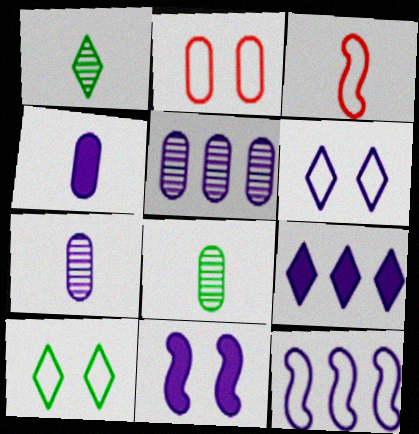[[1, 3, 4], 
[4, 9, 11], 
[5, 9, 12]]